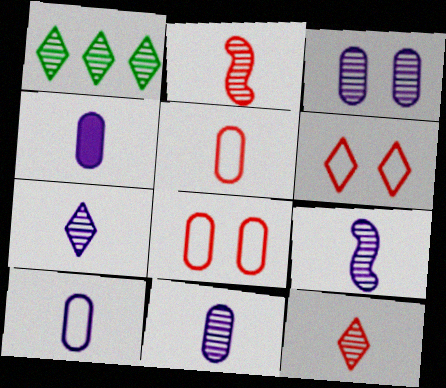[[1, 2, 3], 
[4, 10, 11], 
[7, 9, 11]]